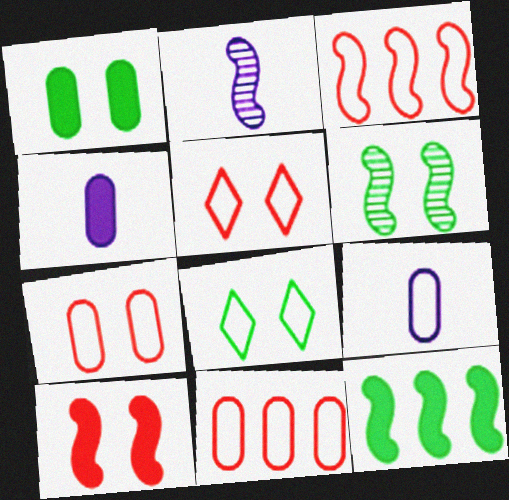[[1, 6, 8], 
[3, 8, 9]]